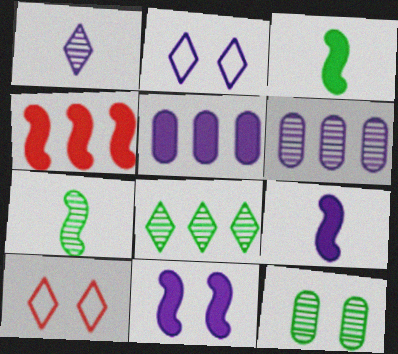[[2, 6, 9], 
[3, 4, 11], 
[3, 6, 10], 
[5, 7, 10], 
[7, 8, 12], 
[10, 11, 12]]